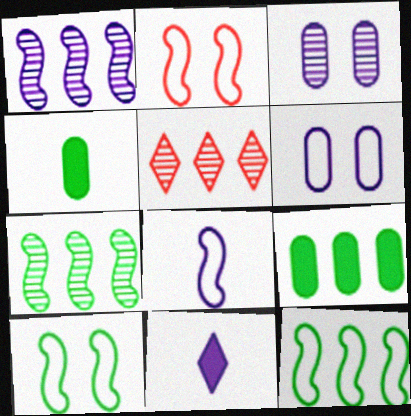[[1, 6, 11], 
[2, 8, 12]]